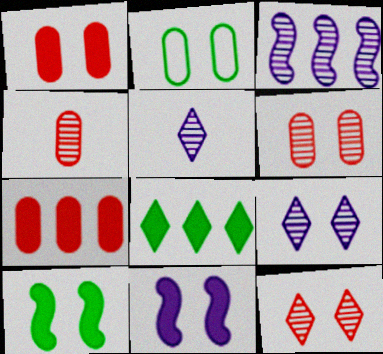[[2, 11, 12]]